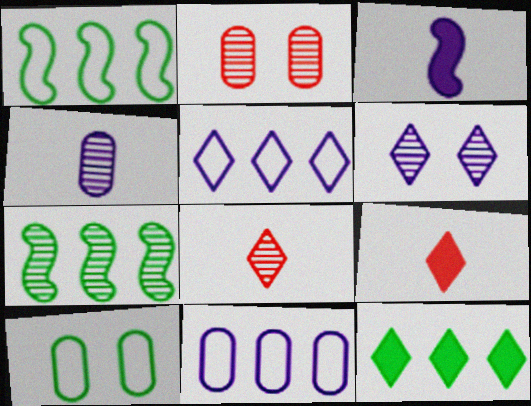[[3, 6, 11]]